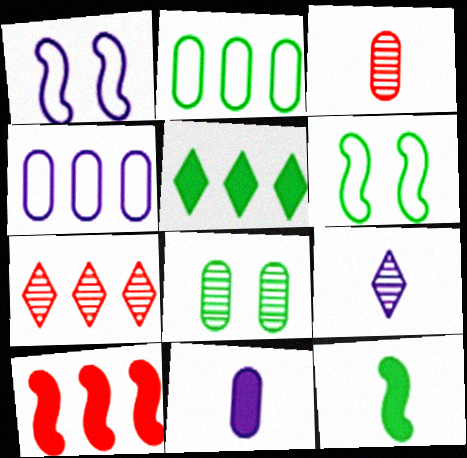[[1, 3, 5], 
[6, 7, 11]]